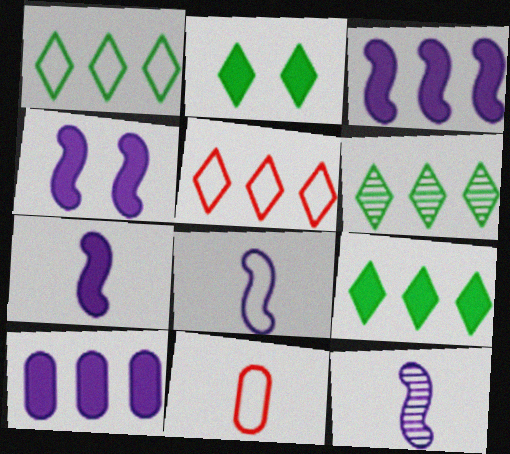[[1, 6, 9], 
[3, 4, 7], 
[4, 6, 11], 
[7, 8, 12]]